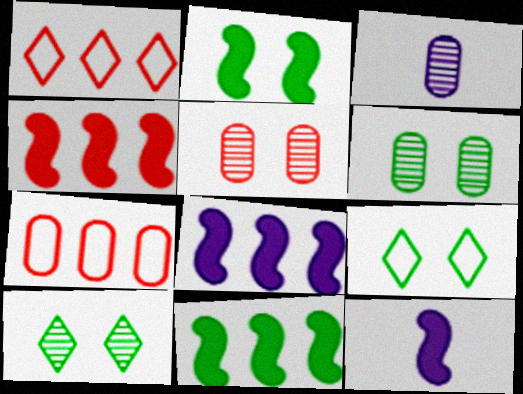[[1, 2, 3], 
[1, 6, 12], 
[2, 4, 12], 
[2, 6, 9], 
[3, 4, 9], 
[4, 8, 11], 
[7, 10, 12]]